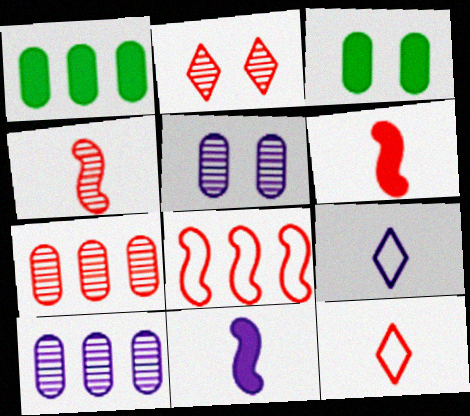[[2, 4, 7]]